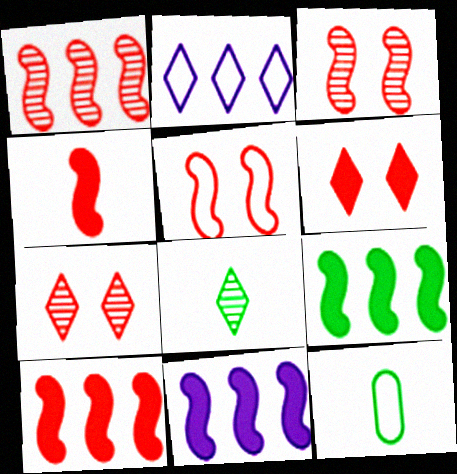[[1, 4, 5], 
[2, 5, 12], 
[2, 6, 8], 
[7, 11, 12], 
[9, 10, 11]]